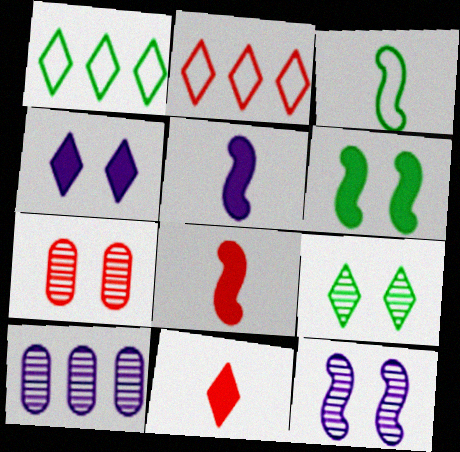[[1, 5, 7], 
[2, 7, 8], 
[7, 9, 12]]